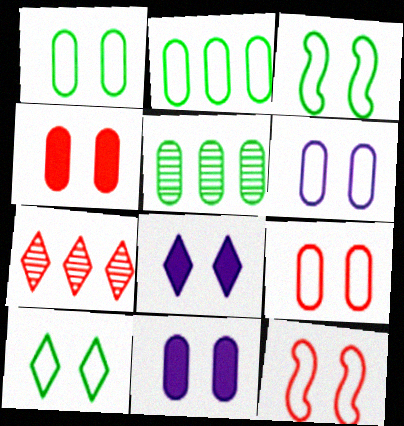[[1, 3, 10], 
[1, 6, 9], 
[6, 10, 12]]